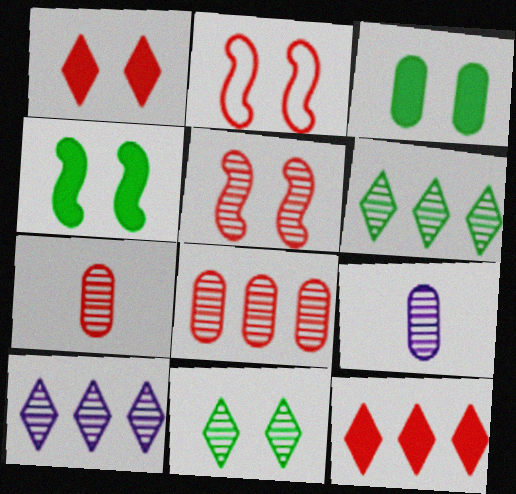[[2, 7, 12], 
[5, 6, 9]]